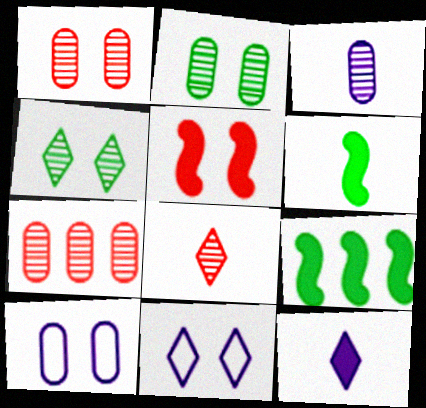[[2, 3, 7], 
[2, 5, 11], 
[4, 5, 10], 
[6, 7, 11], 
[8, 9, 10]]